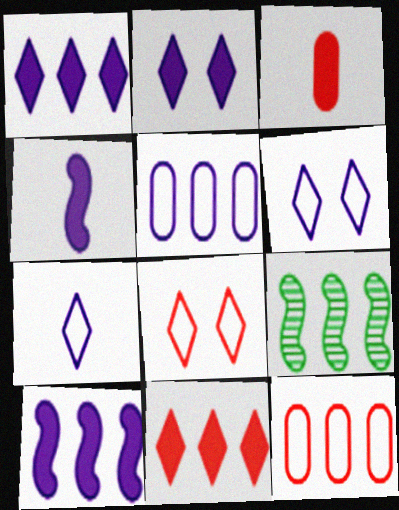[[1, 9, 12], 
[3, 6, 9], 
[5, 9, 11]]